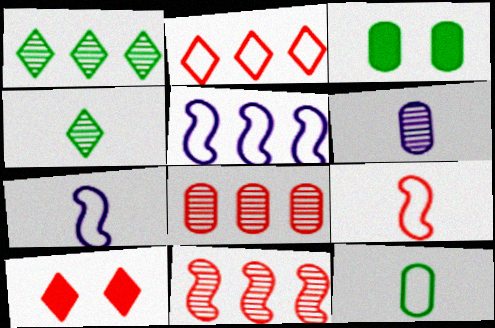[[8, 9, 10]]